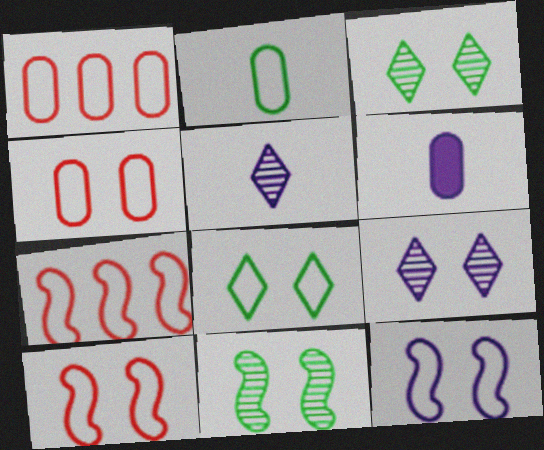[[3, 6, 7], 
[4, 8, 12]]